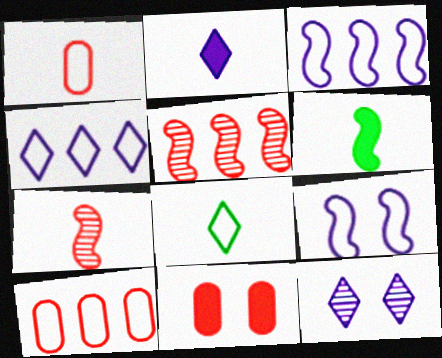[[2, 4, 12], 
[5, 6, 9], 
[6, 10, 12], 
[8, 9, 10]]